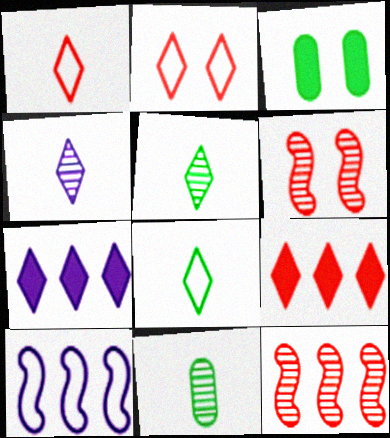[[2, 5, 7]]